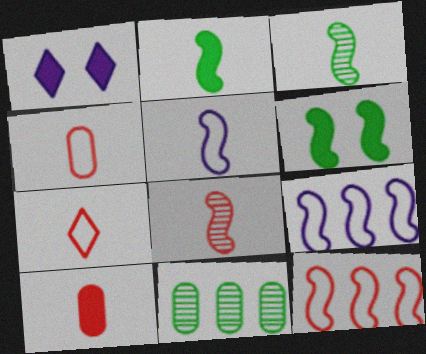[[2, 5, 8], 
[6, 8, 9], 
[7, 8, 10]]